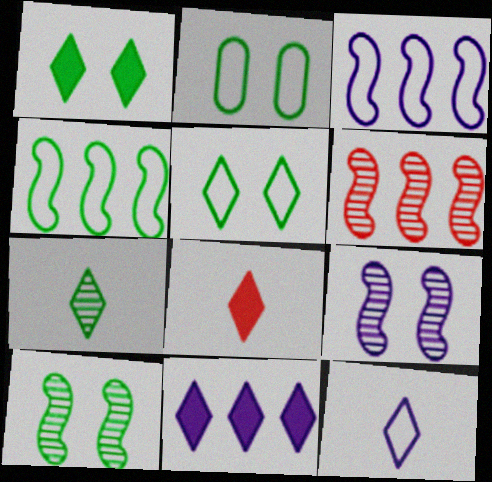[[1, 2, 10], 
[1, 8, 11], 
[7, 8, 12]]